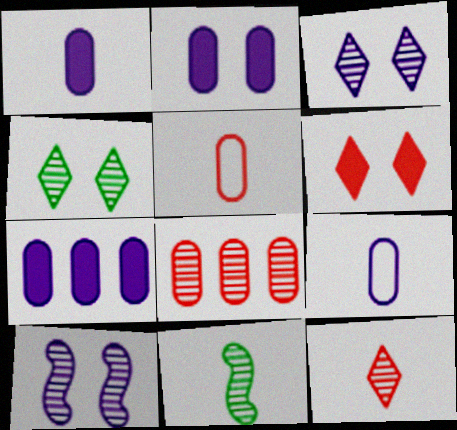[[1, 2, 7], 
[3, 8, 11]]